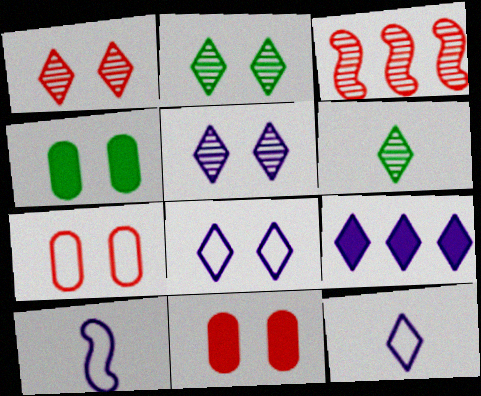[[1, 2, 5], 
[3, 4, 12], 
[5, 9, 12]]